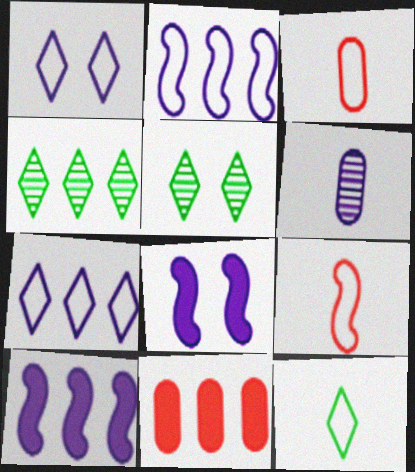[[1, 6, 10], 
[2, 4, 11], 
[3, 4, 8], 
[3, 5, 10], 
[6, 7, 8]]